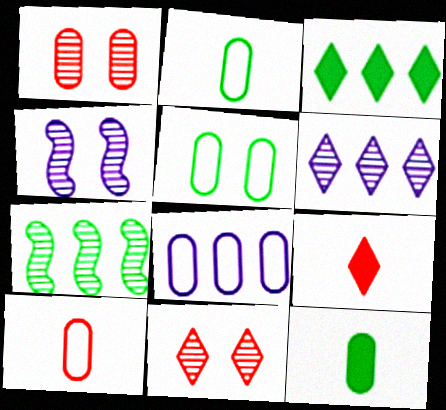[[1, 8, 12], 
[3, 4, 10], 
[5, 8, 10]]